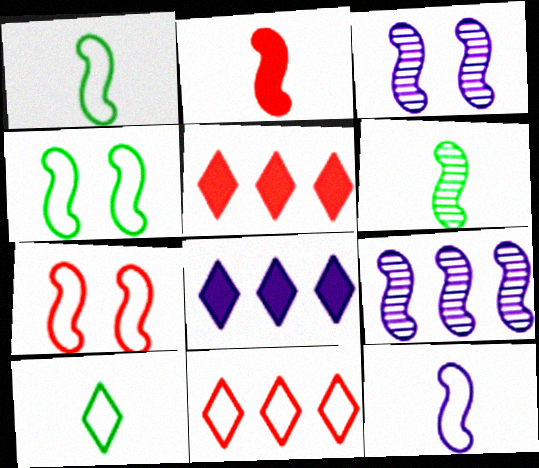[[2, 4, 9], 
[2, 6, 12]]